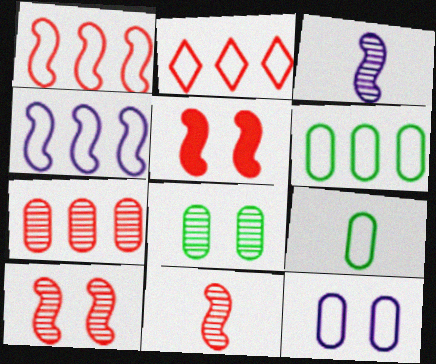[[1, 5, 11], 
[2, 4, 6]]